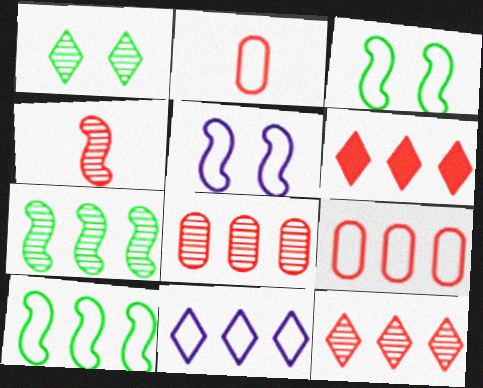[[2, 3, 11], 
[9, 10, 11]]